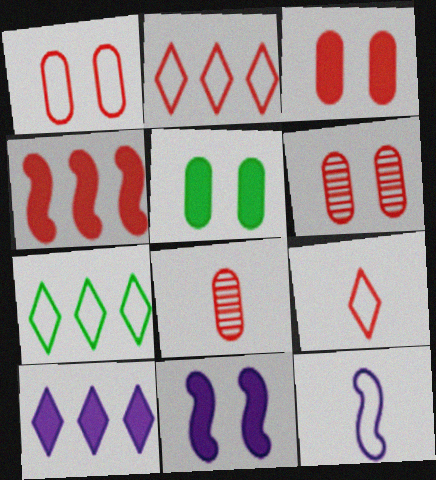[[1, 3, 6], 
[1, 7, 12], 
[4, 6, 9], 
[7, 8, 11]]